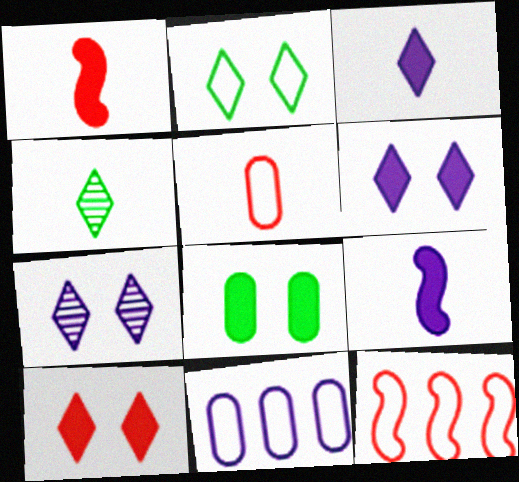[[2, 7, 10], 
[4, 5, 9], 
[7, 9, 11]]